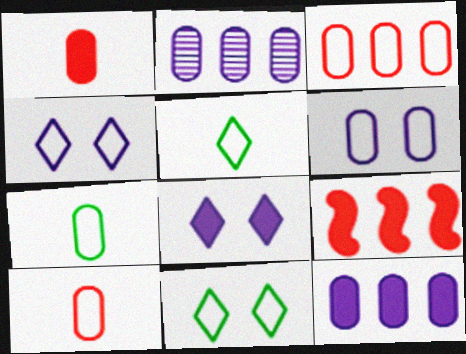[[3, 6, 7]]